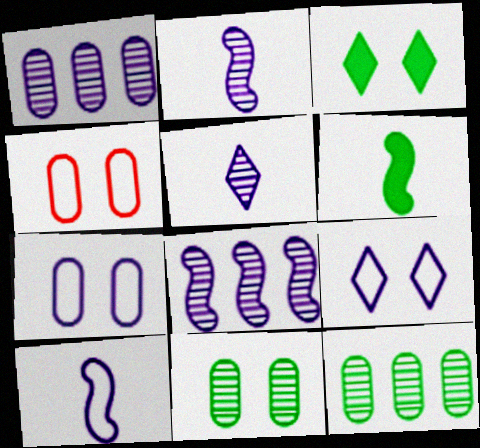[]